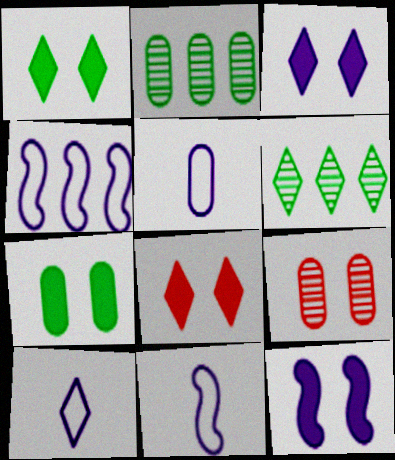[[1, 3, 8], 
[2, 8, 11], 
[5, 10, 11], 
[6, 8, 10], 
[7, 8, 12]]